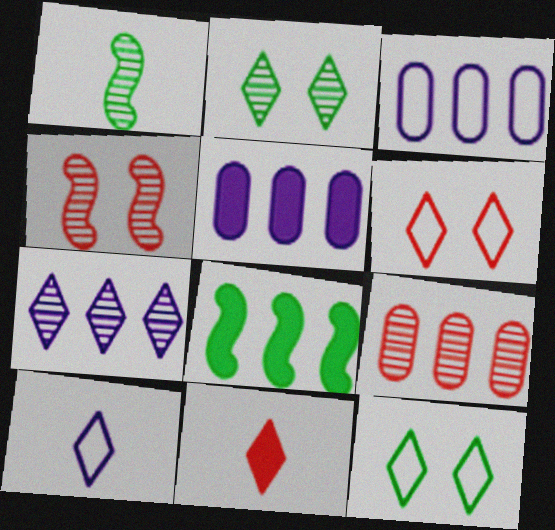[[1, 5, 6], 
[7, 11, 12]]